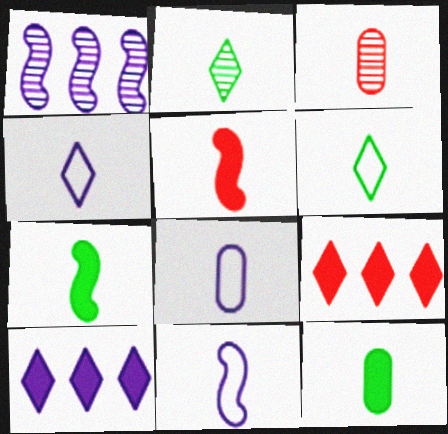[[2, 5, 8], 
[3, 4, 7], 
[3, 8, 12], 
[4, 8, 11]]